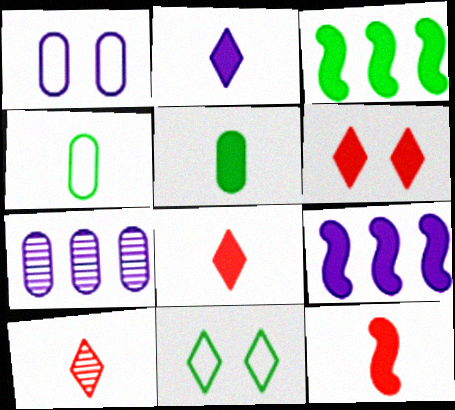[[1, 3, 10], 
[2, 5, 12], 
[5, 6, 9], 
[7, 11, 12]]